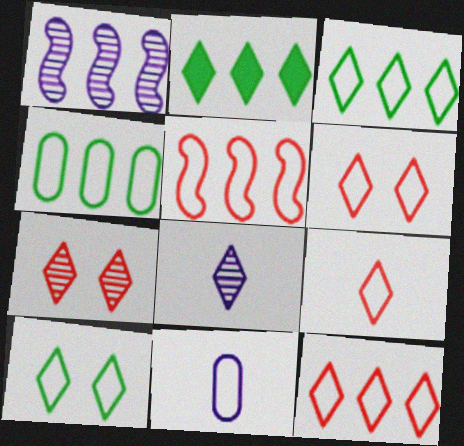[[2, 6, 8], 
[5, 10, 11], 
[6, 9, 12]]